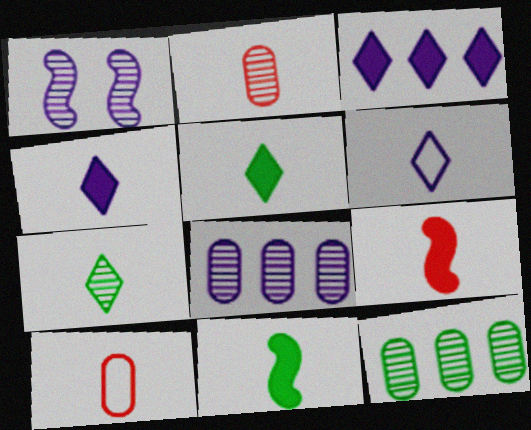[[2, 6, 11]]